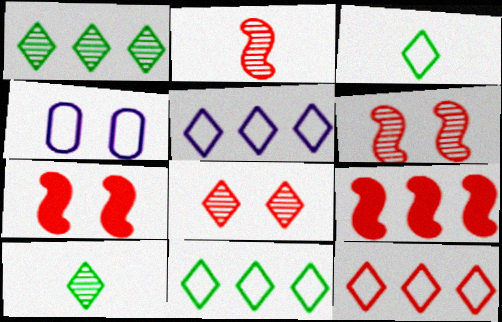[[4, 9, 10], 
[5, 11, 12]]